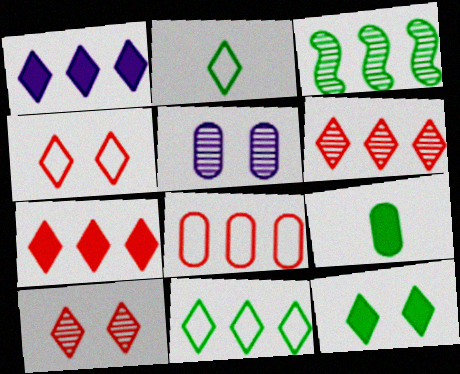[[1, 2, 10], 
[1, 3, 8], 
[1, 6, 11], 
[5, 8, 9]]